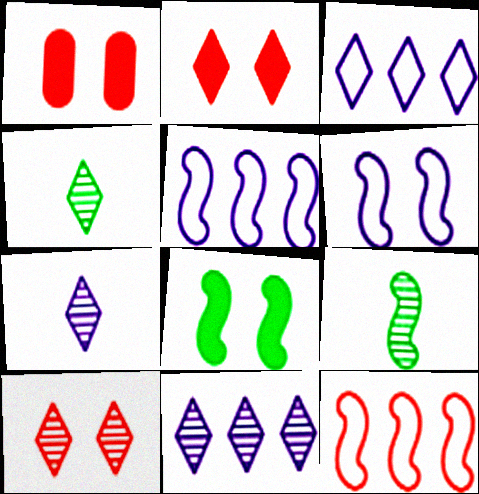[[1, 3, 9], 
[1, 4, 5], 
[2, 3, 4], 
[4, 10, 11]]